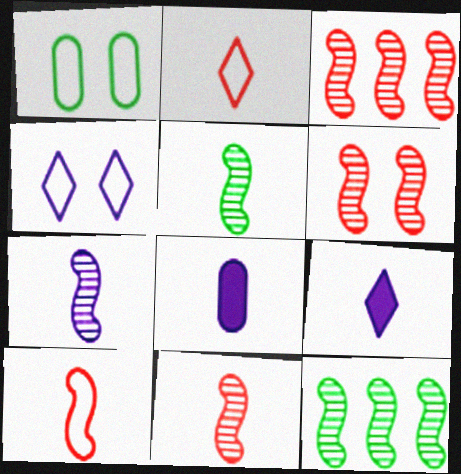[[1, 3, 9], 
[2, 5, 8], 
[3, 6, 11], 
[5, 7, 11], 
[6, 7, 12]]